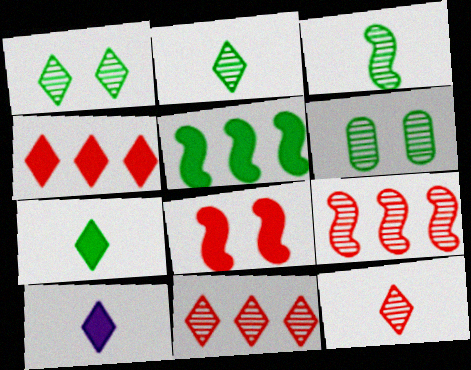[]